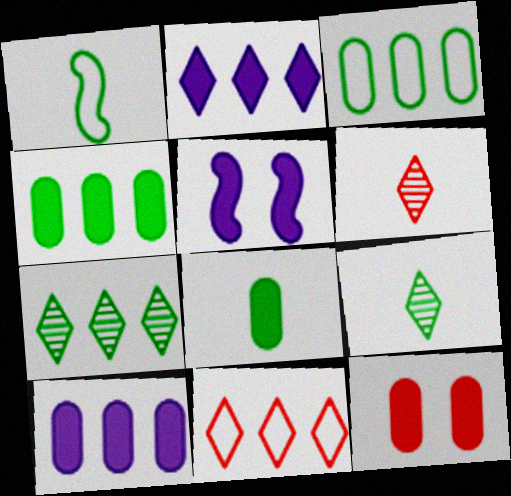[[1, 8, 9], 
[2, 7, 11], 
[3, 5, 6], 
[8, 10, 12]]